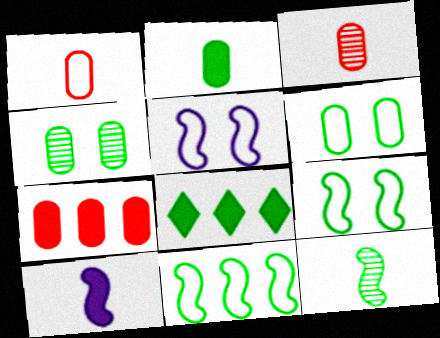[[3, 5, 8], 
[6, 8, 12]]